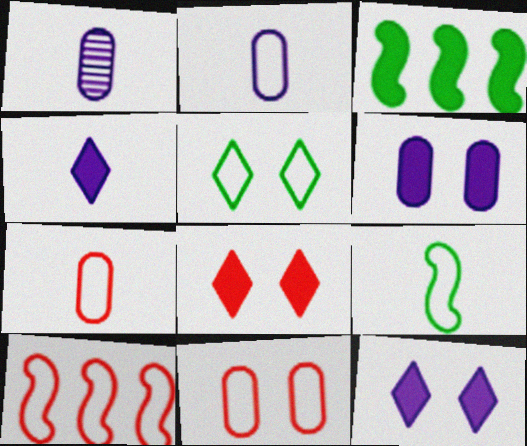[[2, 5, 10]]